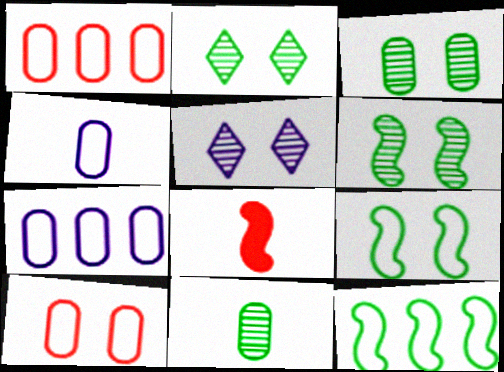[[2, 3, 6], 
[2, 7, 8]]